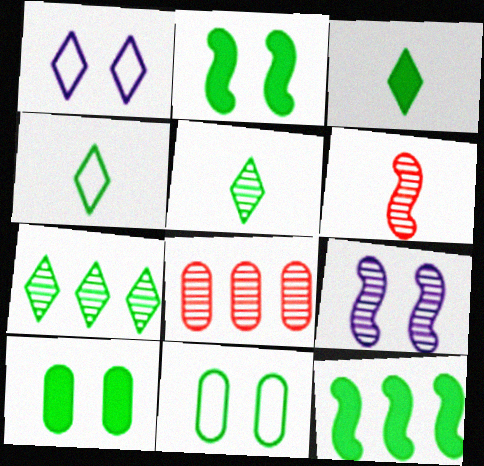[[3, 4, 5], 
[3, 10, 12], 
[5, 8, 9], 
[5, 11, 12]]